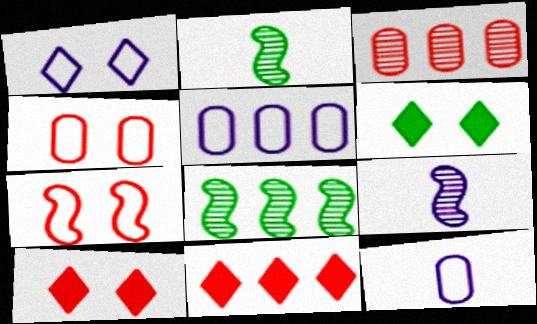[[2, 5, 10], 
[5, 8, 11], 
[8, 10, 12]]